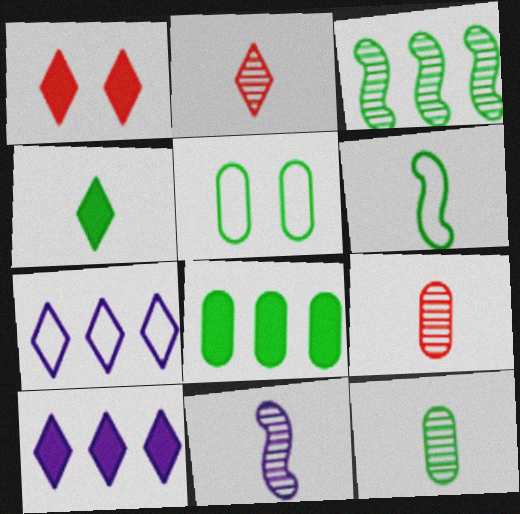[[1, 4, 10], 
[2, 11, 12], 
[3, 4, 5], 
[4, 6, 12], 
[5, 8, 12]]